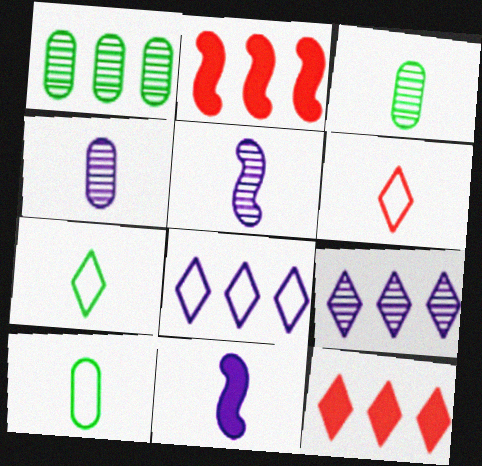[[1, 2, 8], 
[3, 6, 11]]